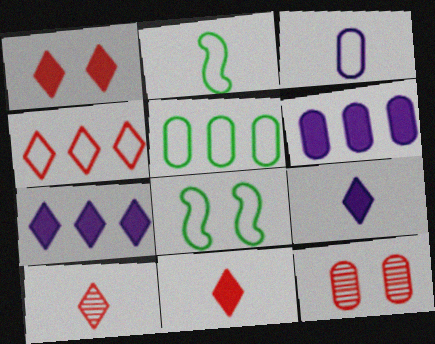[[1, 4, 10], 
[2, 7, 12], 
[3, 4, 8], 
[6, 8, 10]]